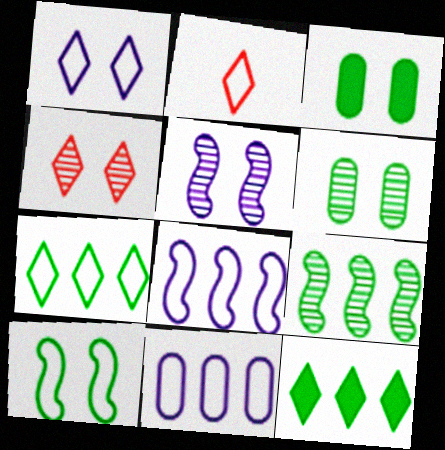[[1, 2, 7], 
[2, 10, 11], 
[4, 5, 6]]